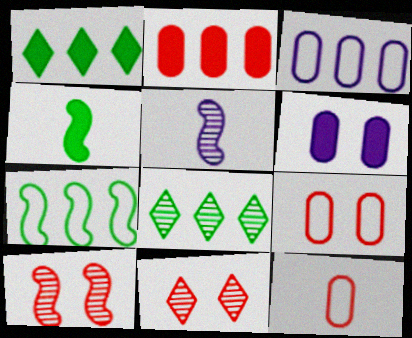[[1, 5, 9], 
[3, 4, 11]]